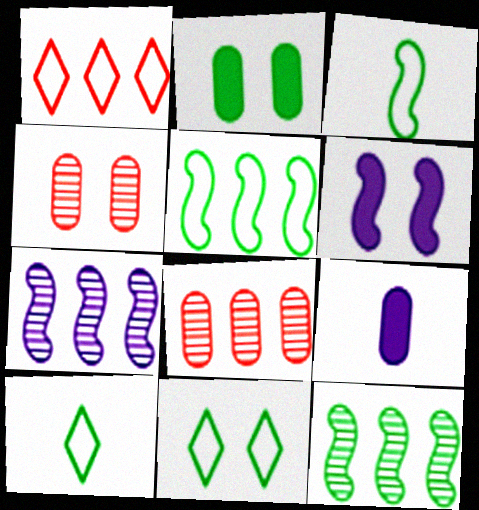[[2, 10, 12], 
[4, 6, 11], 
[6, 8, 10]]